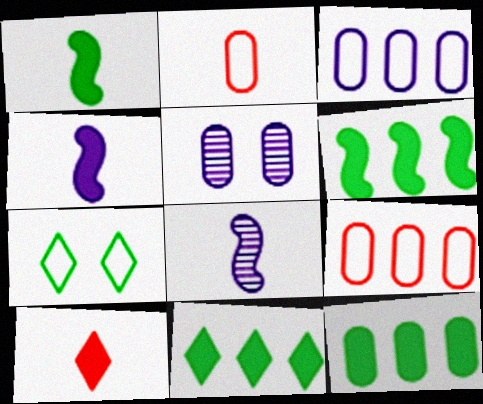[[2, 5, 12], 
[6, 11, 12]]